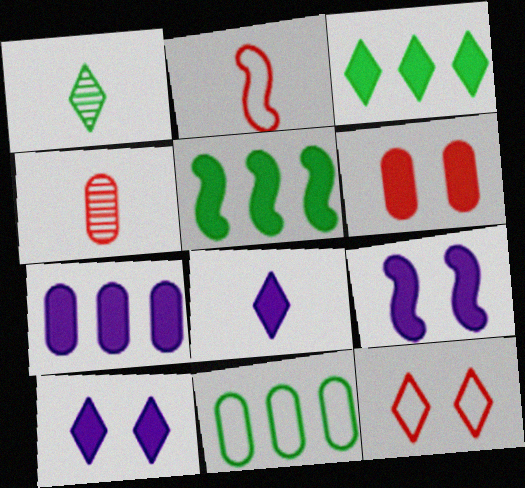[[5, 6, 8], 
[7, 8, 9]]